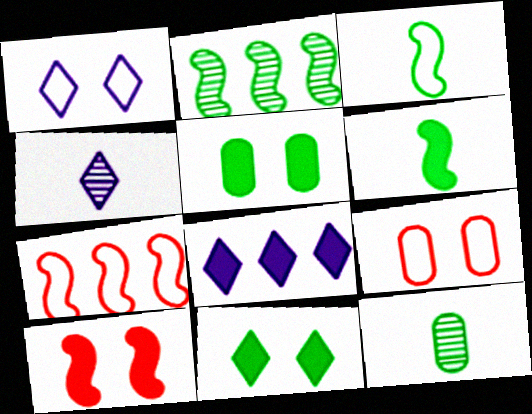[[1, 4, 8], 
[4, 5, 7]]